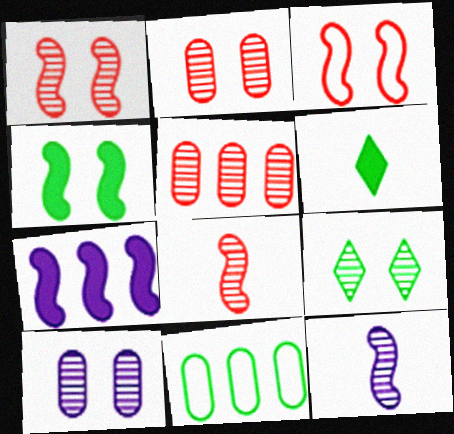[[1, 9, 10], 
[5, 9, 12]]